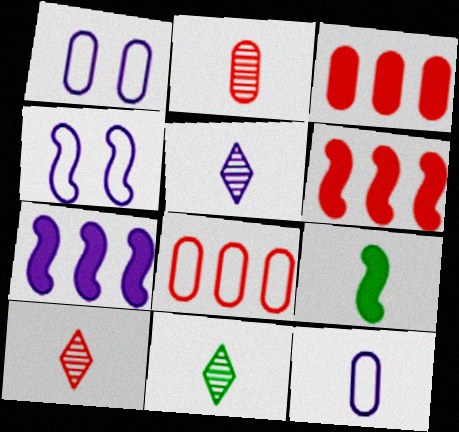[[1, 5, 7], 
[1, 6, 11], 
[3, 4, 11], 
[5, 10, 11], 
[9, 10, 12]]